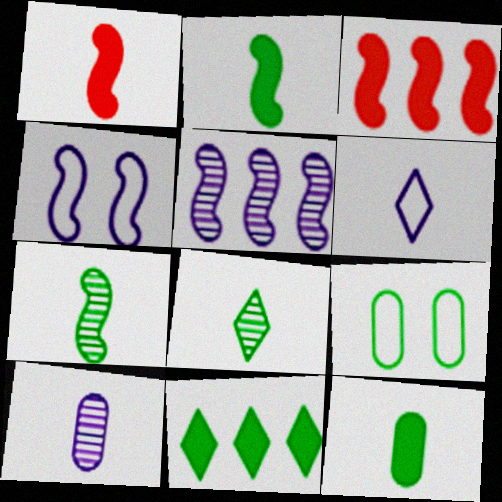[[3, 4, 7], 
[7, 9, 11]]